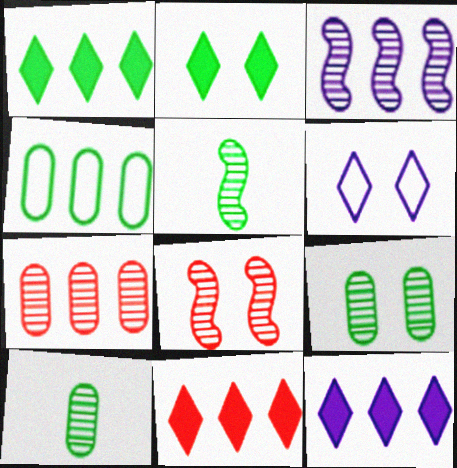[[1, 11, 12], 
[2, 4, 5], 
[3, 4, 11], 
[3, 5, 8]]